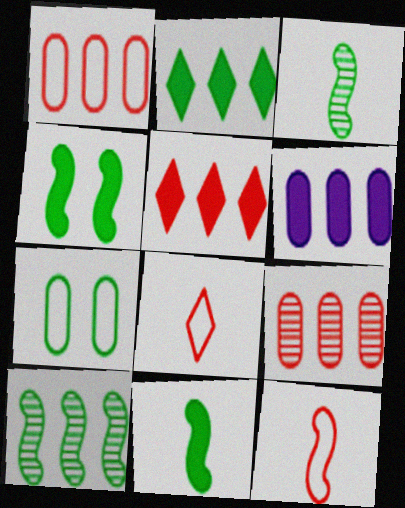[[2, 3, 7]]